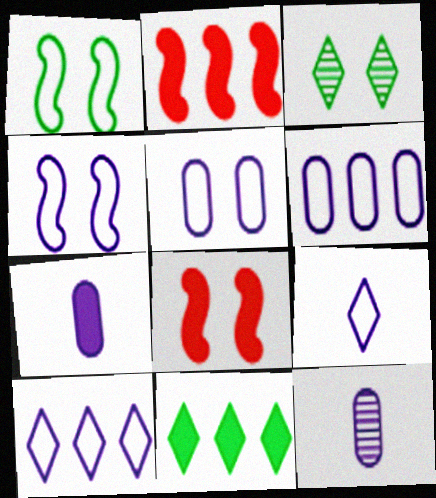[[3, 5, 8], 
[4, 6, 9], 
[7, 8, 11]]